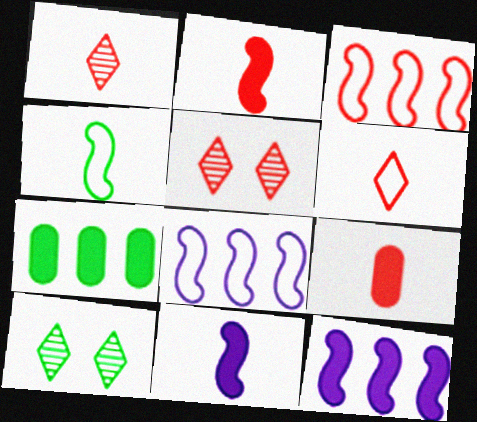[[3, 5, 9], 
[4, 7, 10], 
[8, 9, 10]]